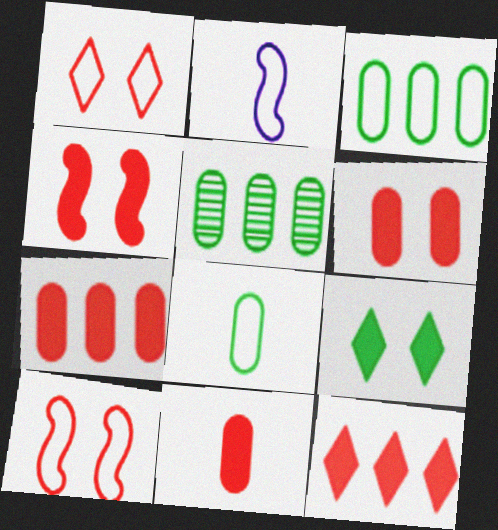[[1, 2, 3], 
[4, 11, 12], 
[6, 7, 11]]